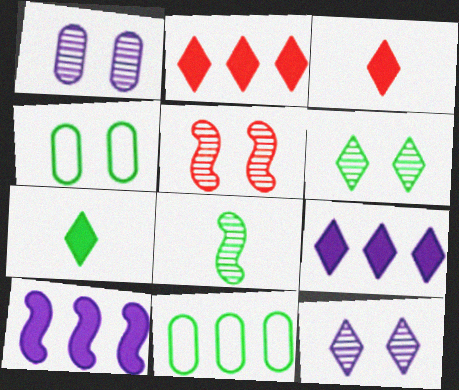[[1, 5, 6]]